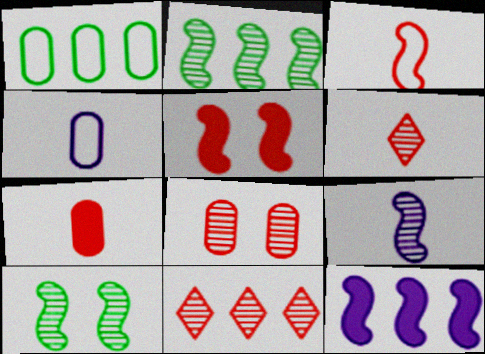[[1, 11, 12], 
[3, 6, 7], 
[3, 10, 12]]